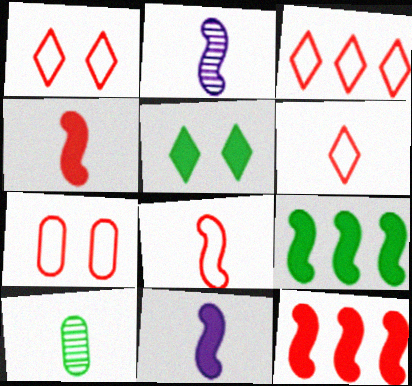[[1, 3, 6], 
[3, 7, 8], 
[6, 10, 11]]